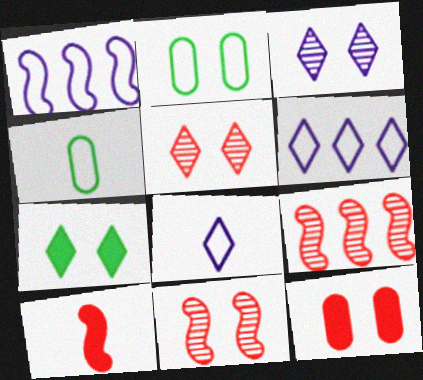[]